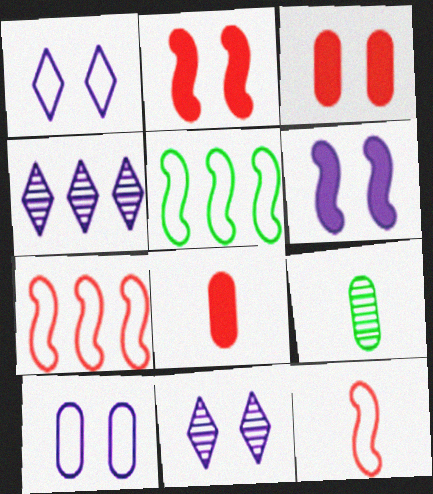[[5, 8, 11], 
[6, 10, 11]]